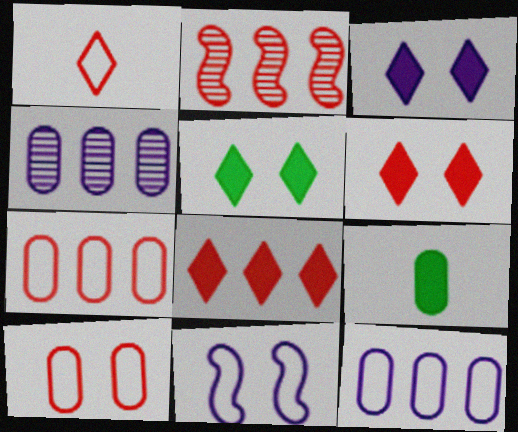[[2, 7, 8], 
[3, 5, 6], 
[4, 9, 10]]